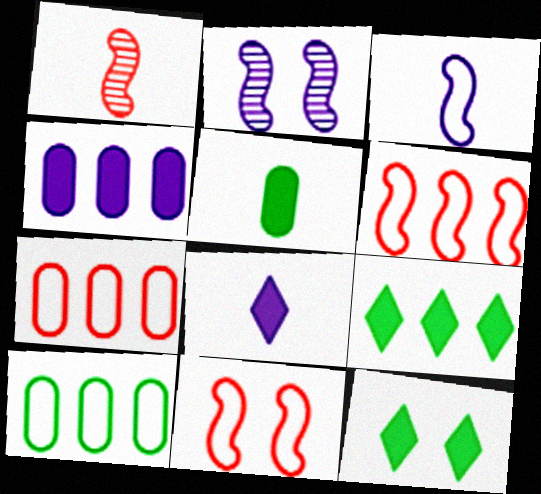[]